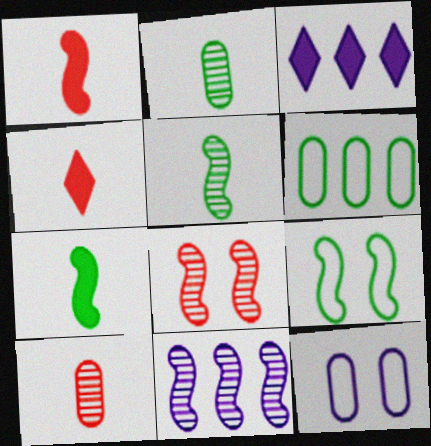[[1, 9, 11], 
[3, 9, 10], 
[5, 8, 11]]